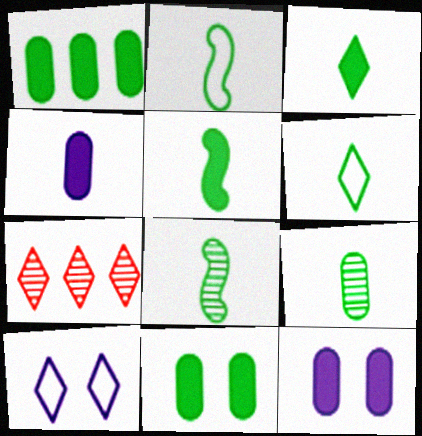[[2, 3, 9], 
[2, 5, 8], 
[2, 7, 12], 
[3, 7, 10], 
[5, 6, 9]]